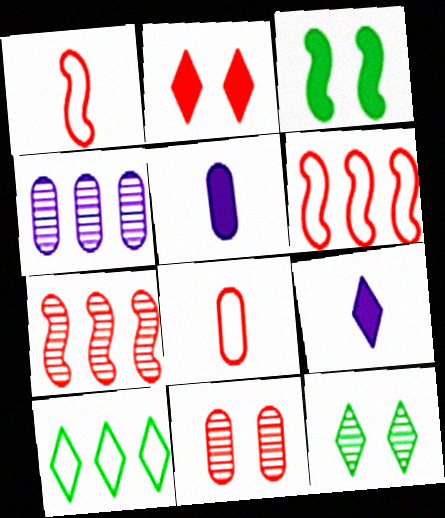[[2, 7, 8], 
[5, 6, 12]]